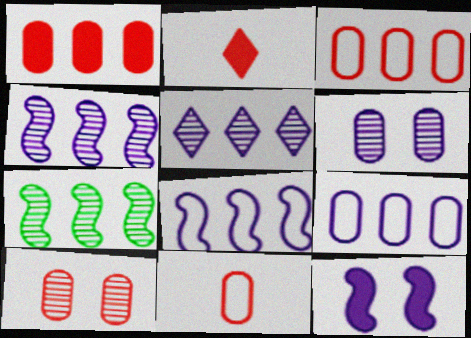[[1, 10, 11]]